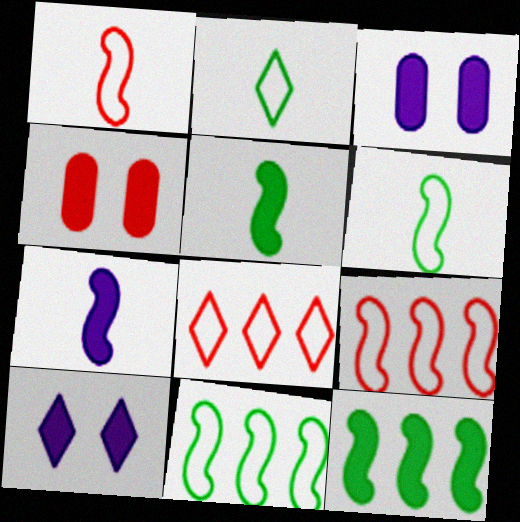[]